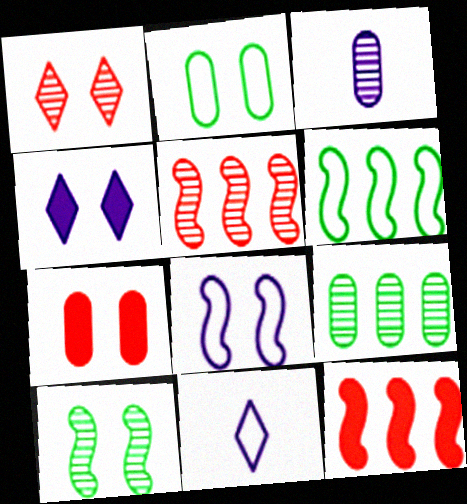[]